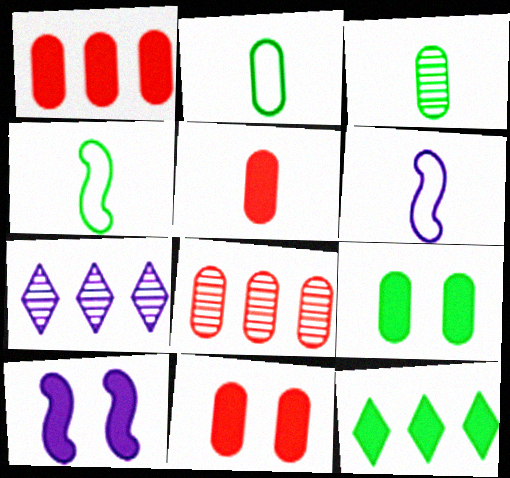[[1, 5, 11], 
[4, 7, 11], 
[5, 10, 12]]